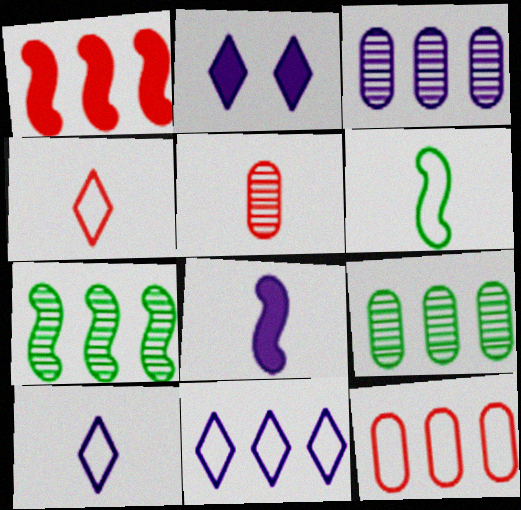[[1, 9, 11]]